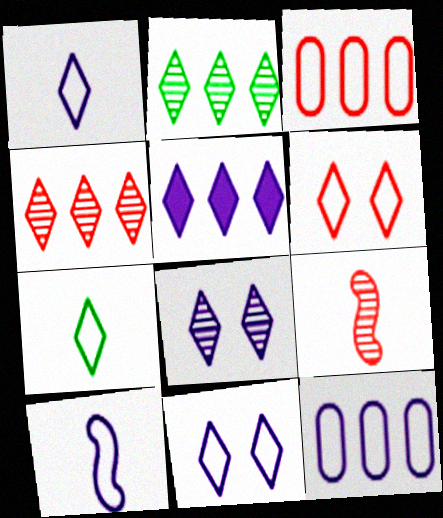[[1, 5, 8], 
[10, 11, 12]]